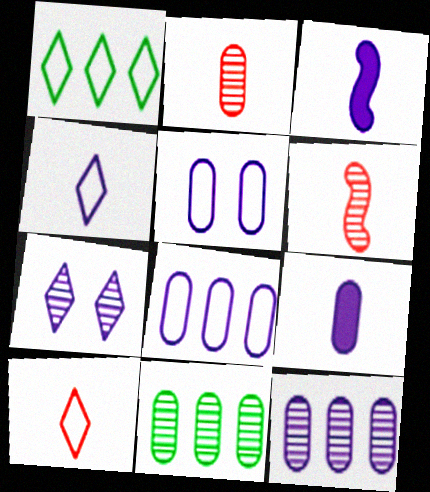[[3, 7, 8], 
[5, 9, 12], 
[6, 7, 11]]